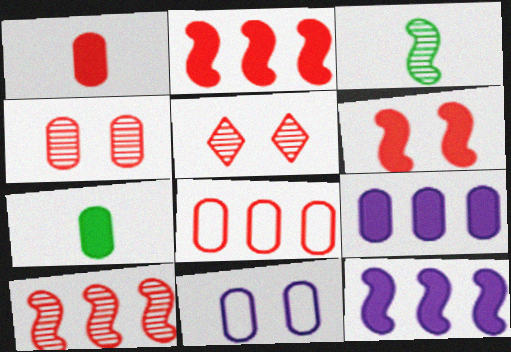[[1, 4, 8]]